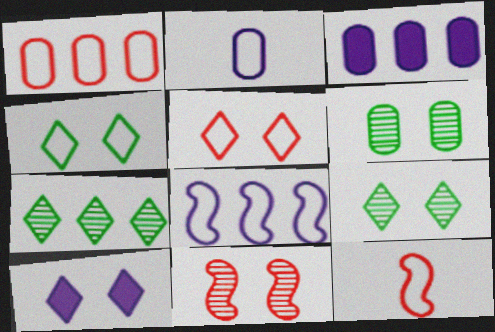[[1, 5, 12], 
[3, 9, 12], 
[5, 9, 10]]